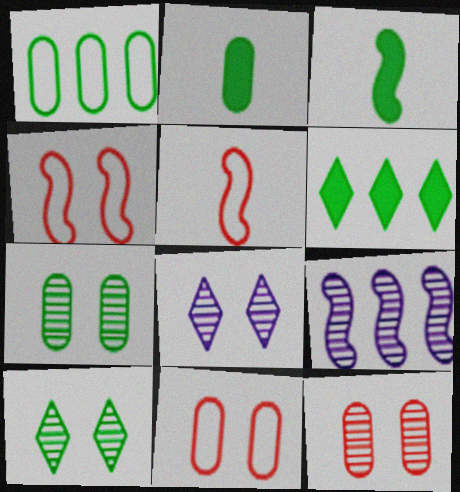[[1, 2, 7], 
[1, 3, 10], 
[3, 4, 9]]